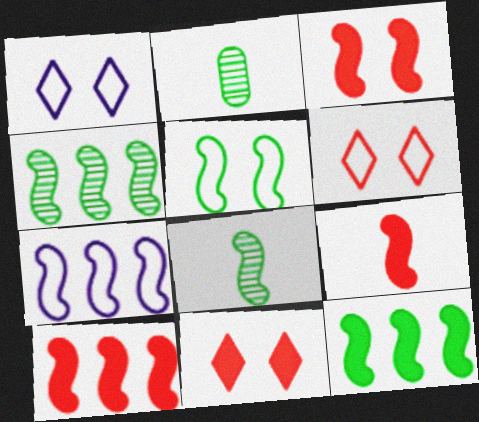[[1, 2, 10], 
[2, 7, 11], 
[3, 7, 8], 
[3, 9, 10], 
[4, 7, 10], 
[5, 8, 12]]